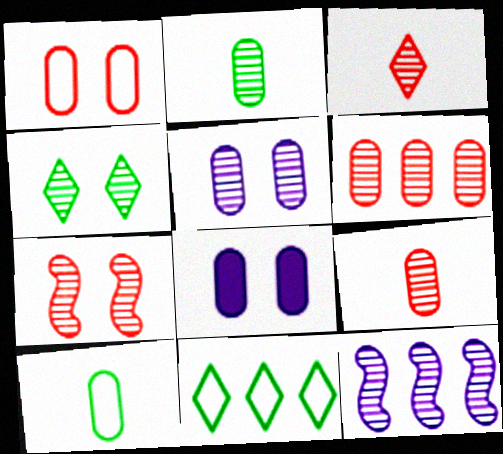[[2, 5, 6], 
[3, 6, 7], 
[4, 5, 7], 
[4, 9, 12], 
[6, 8, 10]]